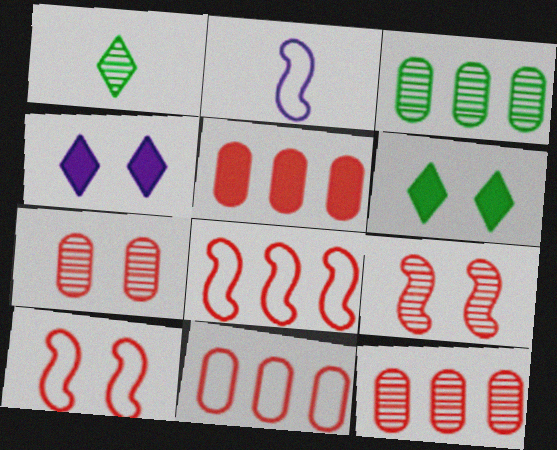[[2, 6, 12], 
[5, 11, 12]]